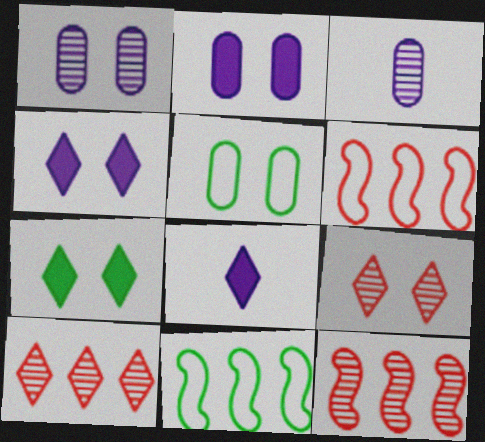[[3, 6, 7], 
[5, 8, 12]]